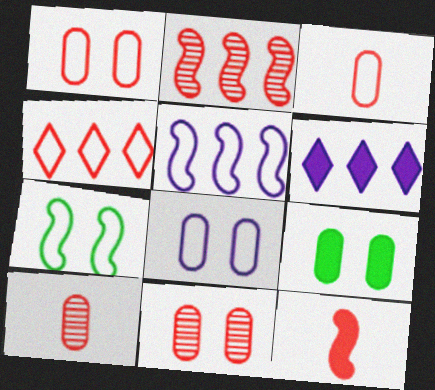[[4, 11, 12], 
[6, 7, 10], 
[6, 9, 12], 
[8, 9, 11]]